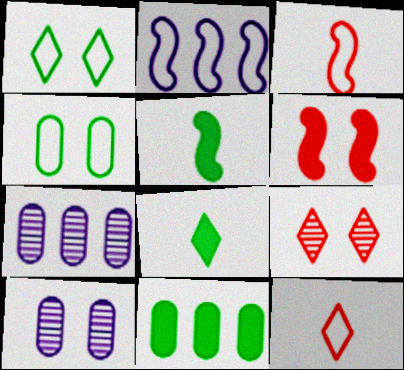[[1, 6, 10], 
[2, 4, 12]]